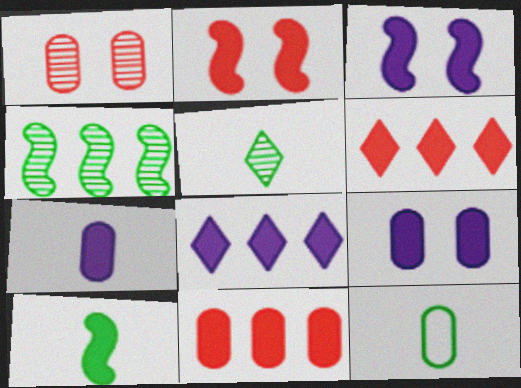[[3, 7, 8], 
[5, 10, 12], 
[6, 9, 10]]